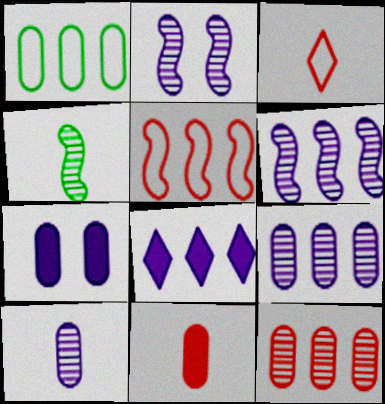[]